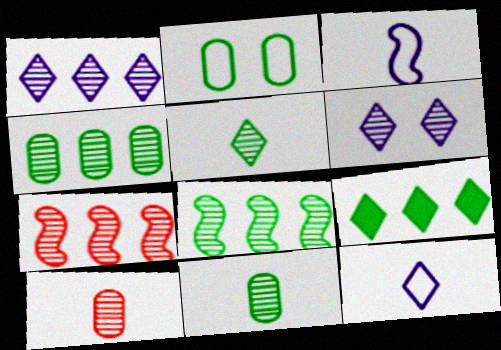[[1, 4, 7], 
[6, 7, 11], 
[6, 8, 10]]